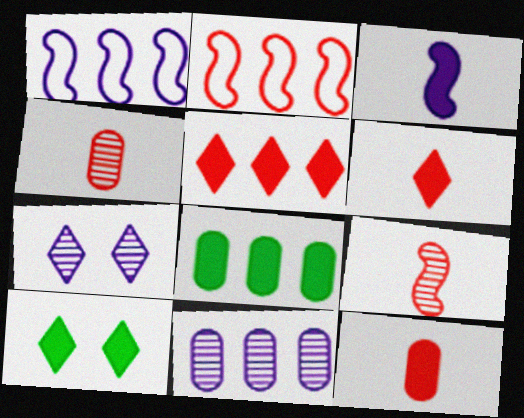[[1, 4, 10]]